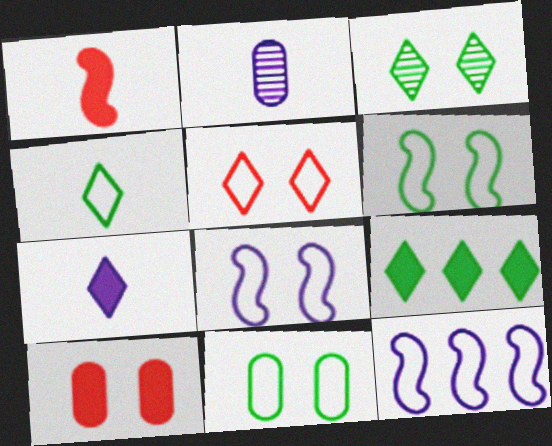[[1, 2, 4], 
[3, 4, 9], 
[3, 8, 10], 
[5, 8, 11]]